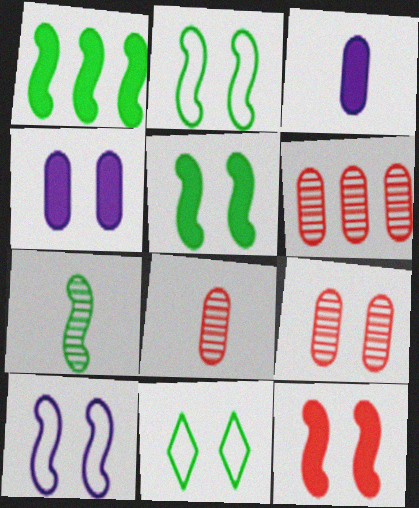[[1, 2, 7], 
[6, 8, 9]]